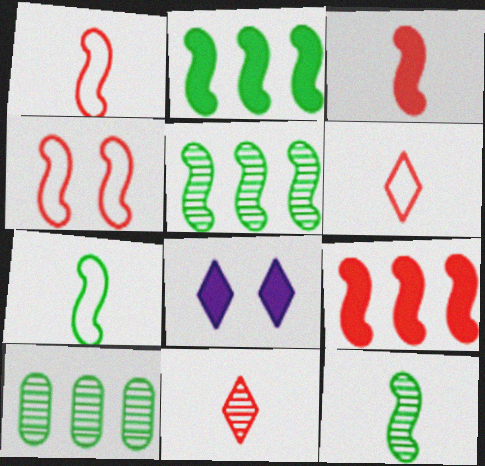[[1, 8, 10]]